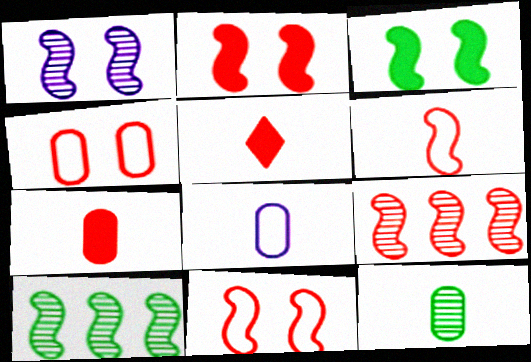[[1, 3, 11], 
[2, 6, 9], 
[4, 5, 9], 
[7, 8, 12]]